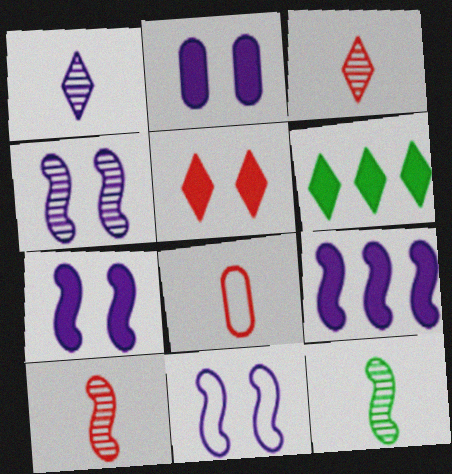[[4, 6, 8], 
[4, 7, 11]]